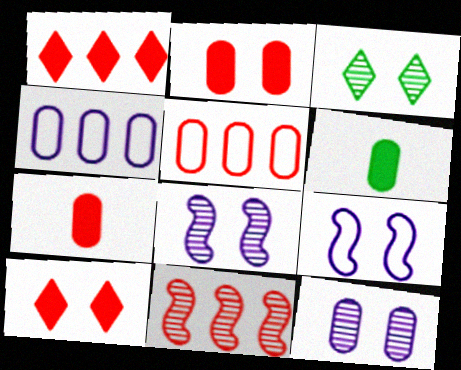[[1, 5, 11], 
[2, 3, 9], 
[5, 6, 12]]